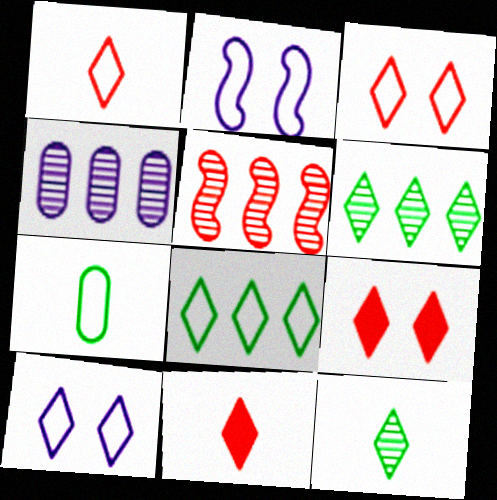[[1, 8, 10], 
[4, 5, 6], 
[6, 10, 11]]